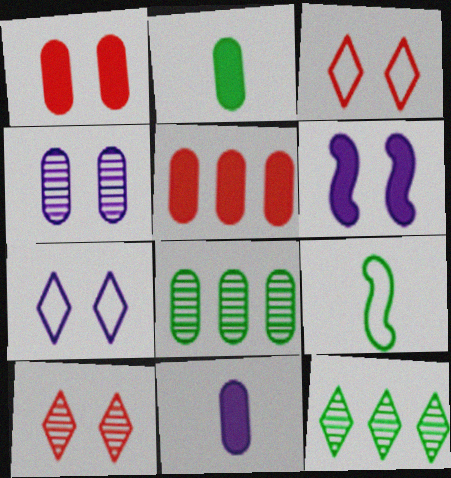[[4, 6, 7]]